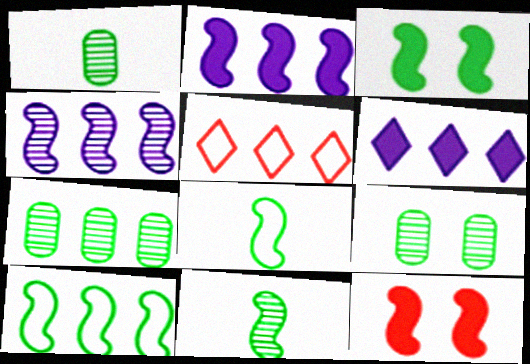[[1, 7, 9], 
[2, 5, 7], 
[3, 10, 11], 
[4, 8, 12]]